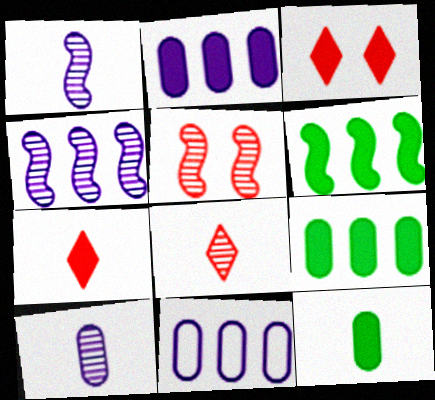[]